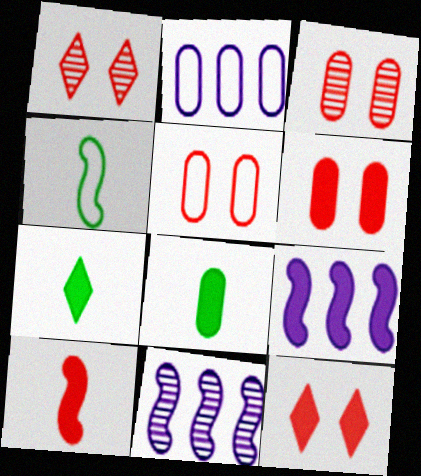[[2, 3, 8], 
[3, 5, 6], 
[5, 7, 11], 
[6, 7, 9], 
[8, 9, 12]]